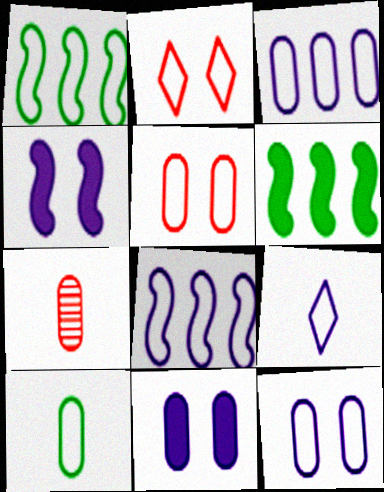[[1, 5, 9], 
[2, 8, 10], 
[3, 5, 10], 
[8, 9, 12]]